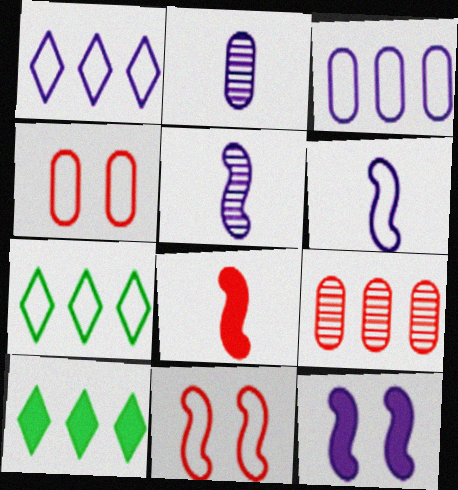[[1, 2, 12], 
[2, 10, 11], 
[4, 5, 10], 
[4, 6, 7]]